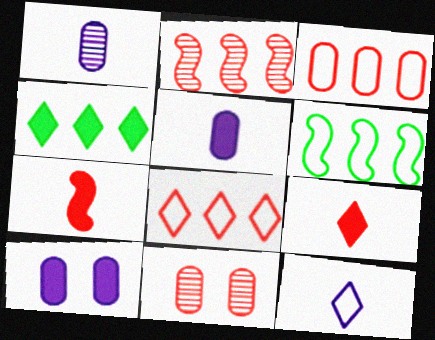[[4, 7, 10], 
[7, 8, 11]]